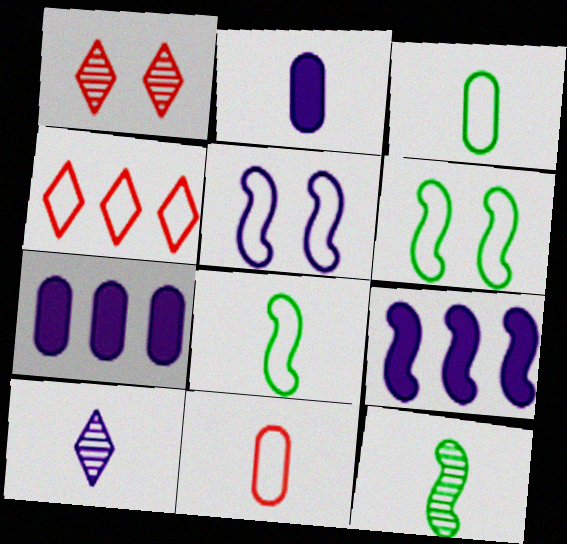[[1, 3, 9], 
[1, 7, 8], 
[3, 4, 5], 
[5, 7, 10]]